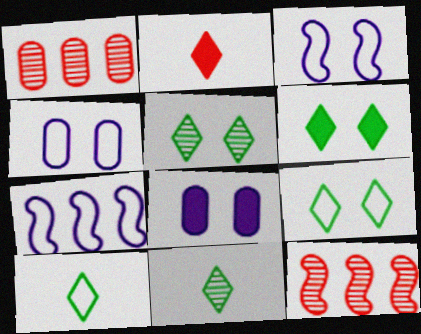[[5, 6, 9], 
[8, 10, 12]]